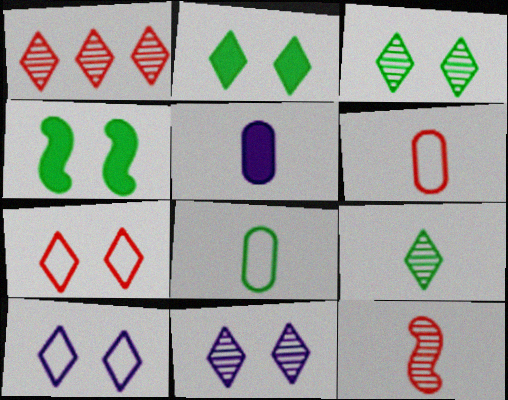[[1, 9, 11], 
[2, 7, 11]]